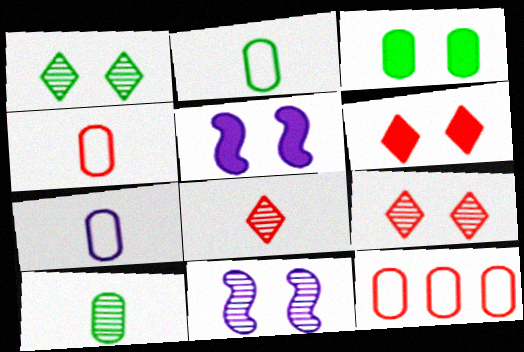[[2, 4, 7], 
[3, 5, 6]]